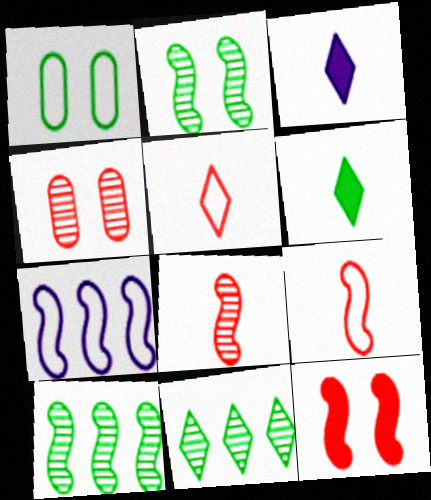[[1, 5, 7], 
[1, 6, 10], 
[4, 6, 7]]